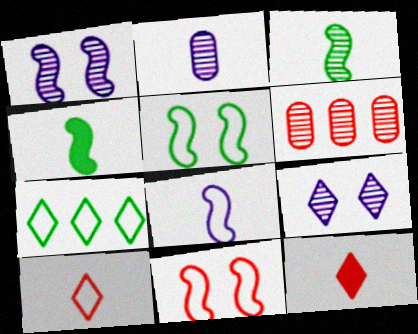[[2, 4, 10], 
[3, 6, 9], 
[6, 11, 12], 
[7, 9, 12]]